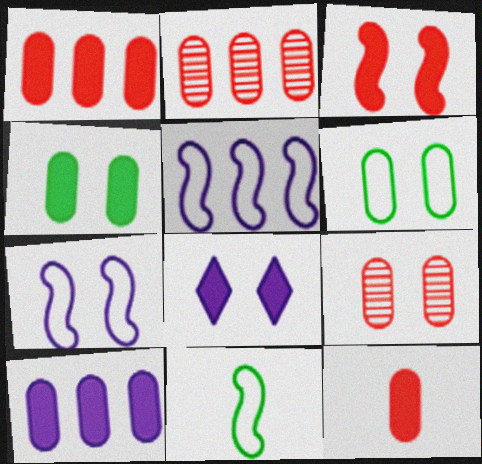[[2, 8, 11], 
[3, 4, 8], 
[4, 10, 12]]